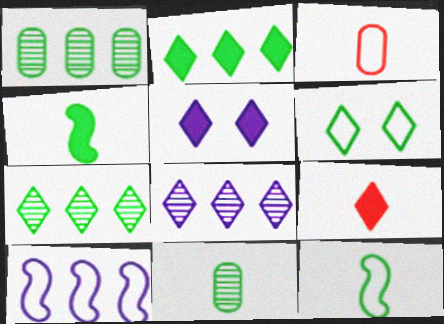[[1, 4, 6], 
[2, 5, 9], 
[3, 6, 10], 
[6, 8, 9]]